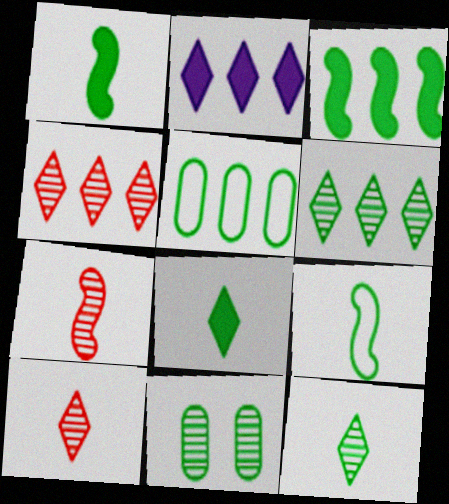[[3, 5, 6]]